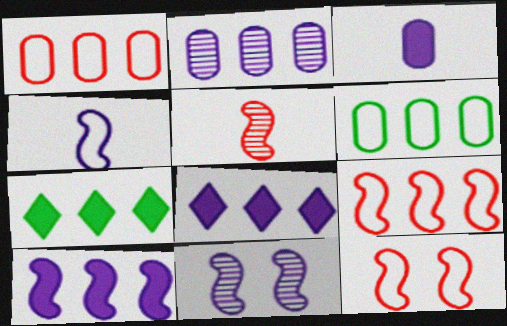[[2, 7, 9], 
[4, 10, 11]]